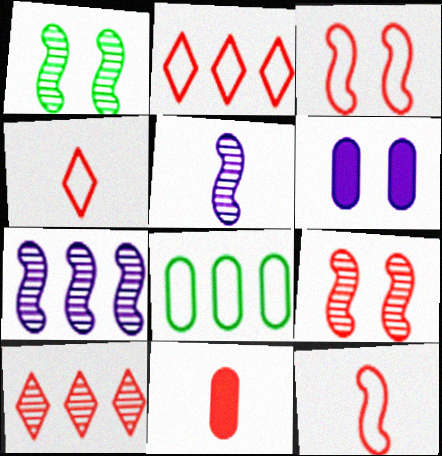[[2, 9, 11], 
[3, 10, 11]]